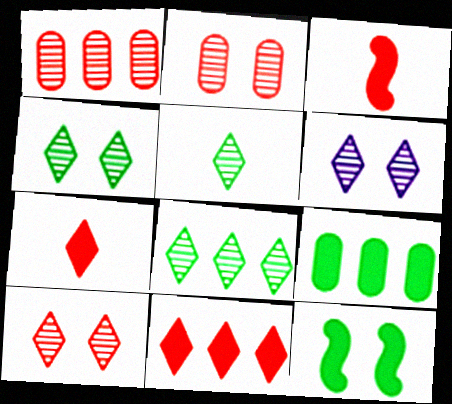[[4, 5, 8], 
[4, 6, 10]]